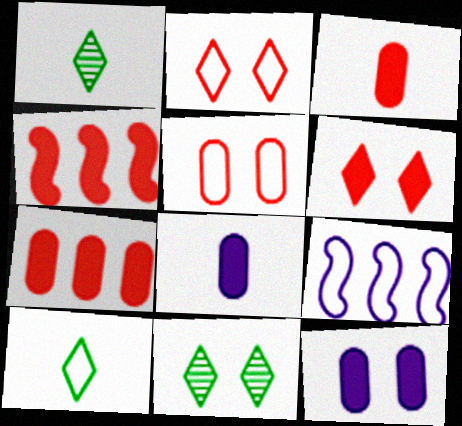[[3, 4, 6], 
[3, 9, 11], 
[5, 9, 10]]